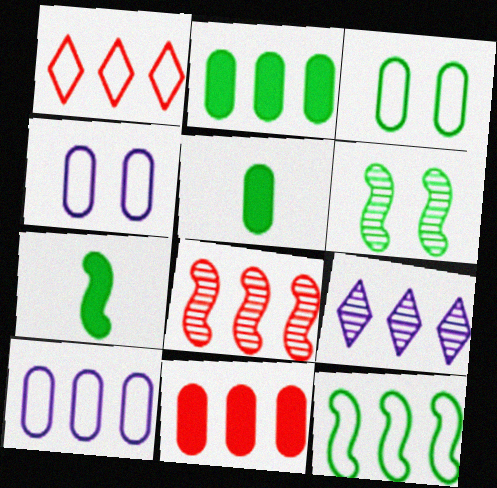[[1, 8, 11], 
[1, 10, 12], 
[6, 7, 12], 
[9, 11, 12]]